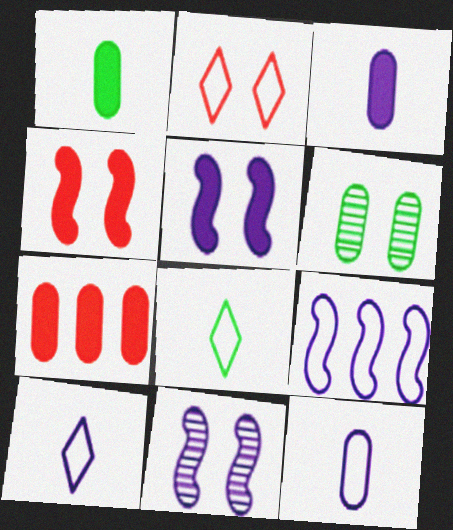[[2, 5, 6], 
[6, 7, 12], 
[7, 8, 11]]